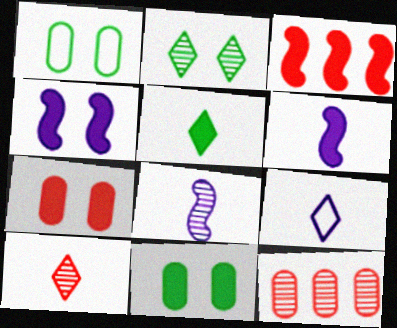[[2, 8, 12], 
[5, 9, 10]]